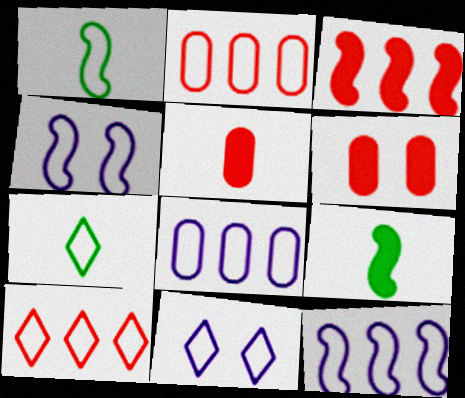[[1, 2, 11], 
[2, 4, 7], 
[7, 10, 11]]